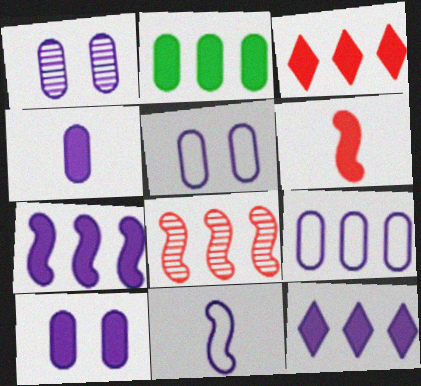[[1, 4, 9], 
[1, 5, 10], 
[1, 11, 12], 
[2, 3, 7]]